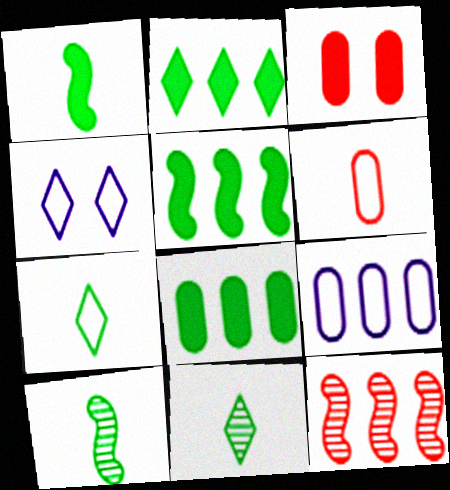[[2, 5, 8], 
[2, 9, 12]]